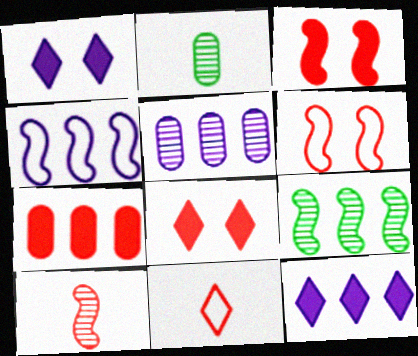[[2, 4, 8], 
[2, 6, 12], 
[4, 5, 12]]